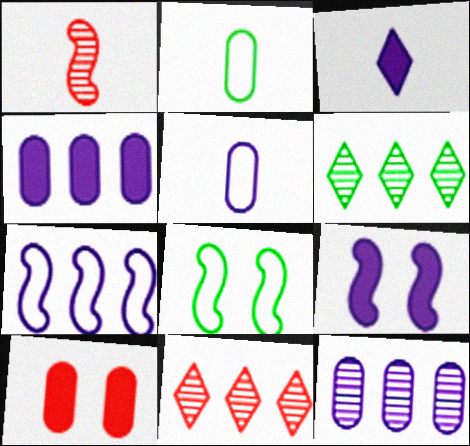[[1, 2, 3], 
[2, 9, 11], 
[2, 10, 12], 
[3, 4, 9]]